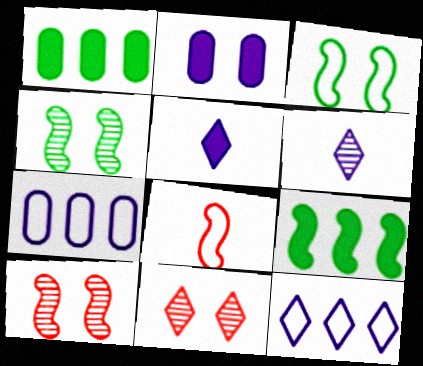[[2, 3, 11]]